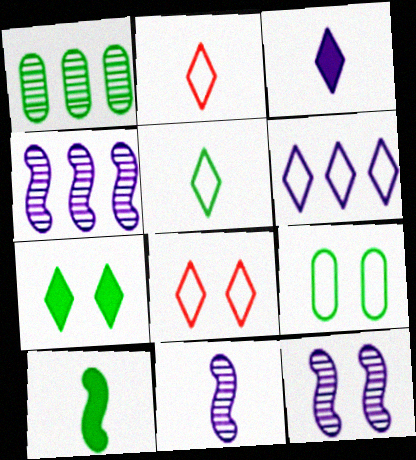[[4, 11, 12], 
[5, 6, 8]]